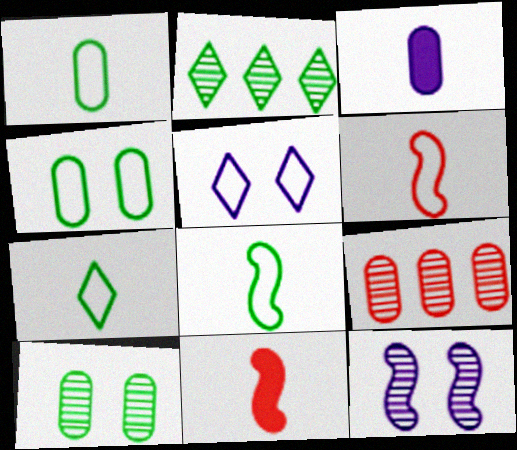[[1, 7, 8], 
[3, 4, 9]]